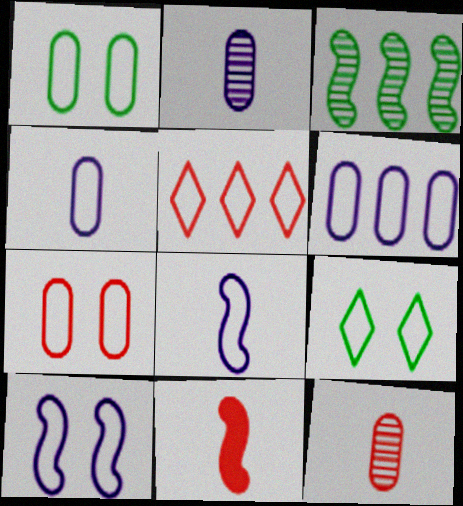[[1, 5, 8], 
[3, 10, 11], 
[7, 9, 10]]